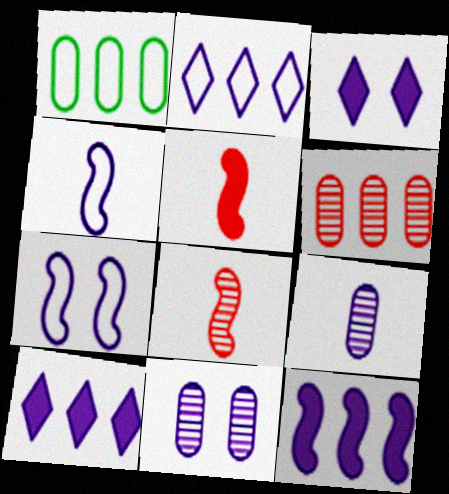[[1, 3, 8], 
[3, 7, 11], 
[4, 10, 11], 
[7, 9, 10]]